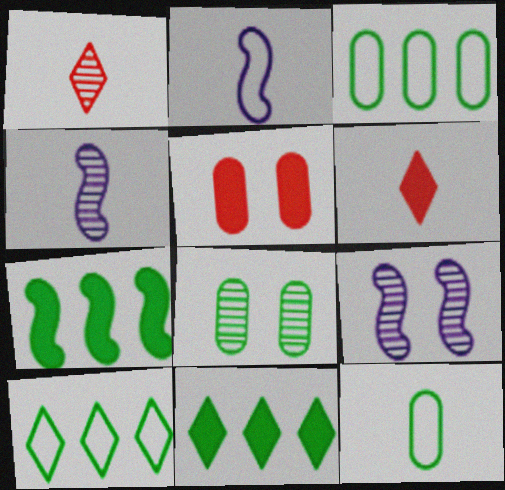[[3, 6, 9], 
[4, 5, 10], 
[4, 6, 12]]